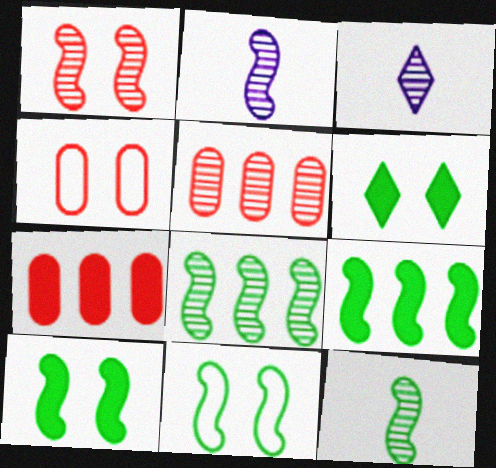[[1, 2, 8], 
[3, 4, 9], 
[3, 7, 11], 
[9, 11, 12]]